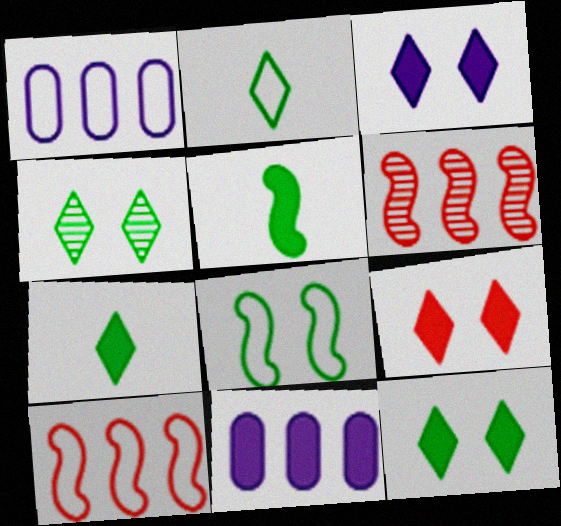[[3, 9, 12], 
[5, 9, 11]]